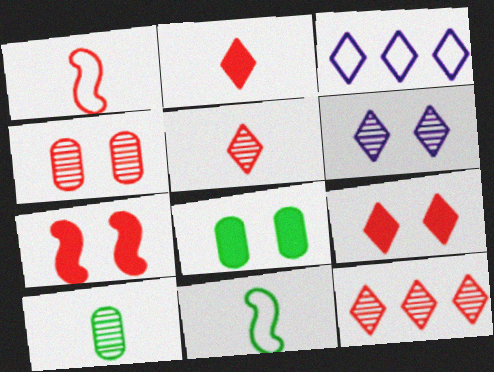[[3, 7, 10]]